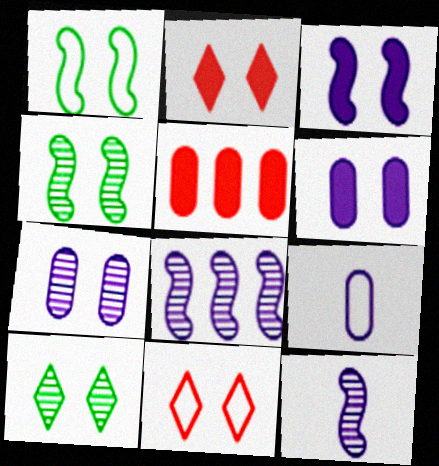[[1, 2, 7], 
[4, 6, 11]]